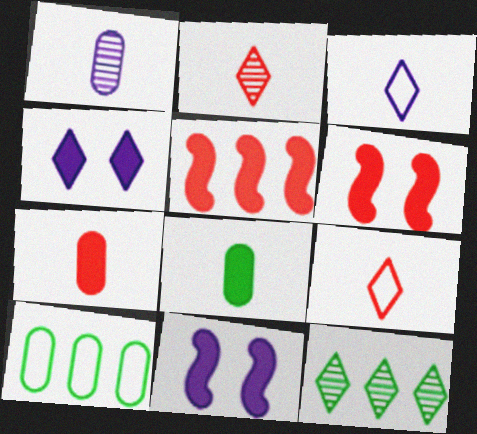[[2, 10, 11], 
[4, 5, 8], 
[4, 9, 12]]